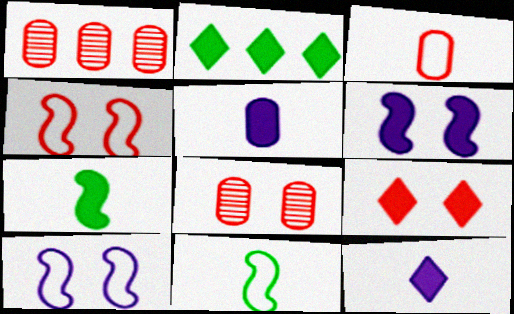[[2, 9, 12], 
[4, 8, 9]]